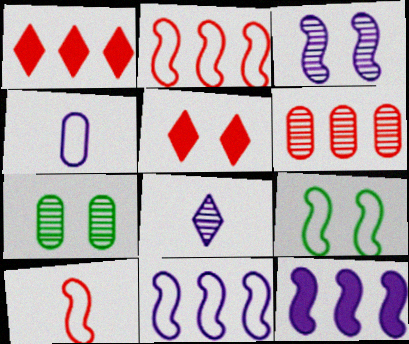[[1, 2, 6], 
[5, 6, 10], 
[9, 10, 11]]